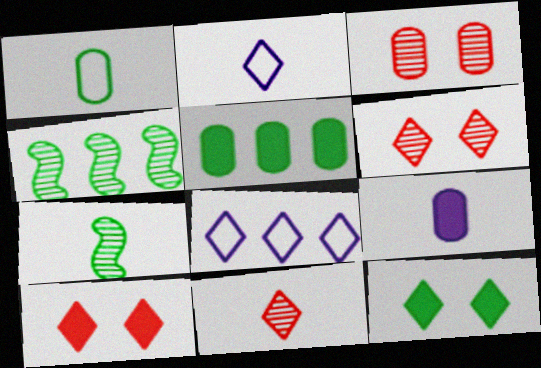[[1, 4, 12], 
[8, 11, 12]]